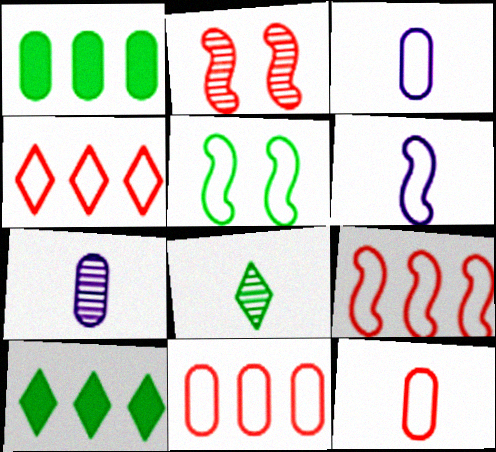[[1, 5, 8], 
[2, 3, 10], 
[3, 4, 5], 
[4, 9, 11], 
[5, 6, 9]]